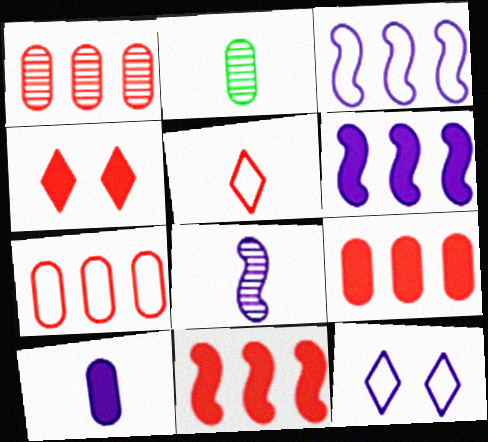[[1, 7, 9], 
[2, 3, 4], 
[2, 11, 12]]